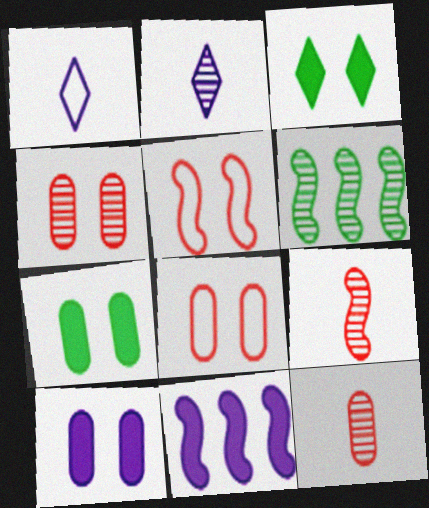[[2, 4, 6]]